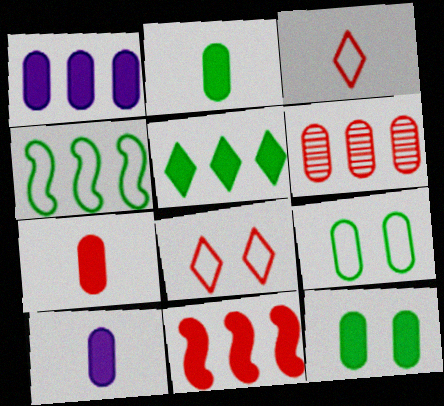[[1, 5, 11], 
[1, 7, 12], 
[2, 7, 10], 
[6, 9, 10]]